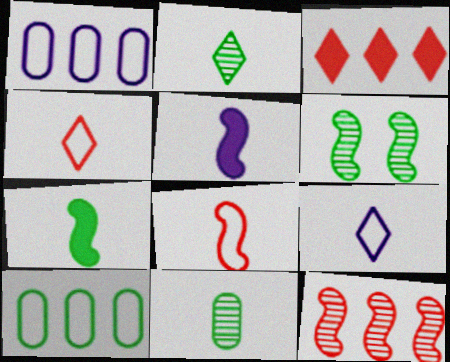[[4, 5, 11]]